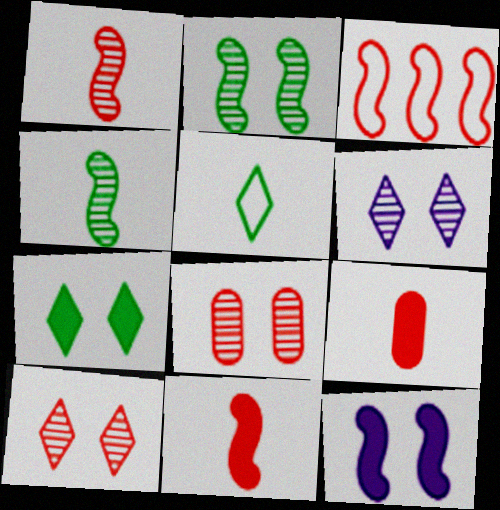[[2, 6, 8], 
[3, 4, 12], 
[3, 9, 10]]